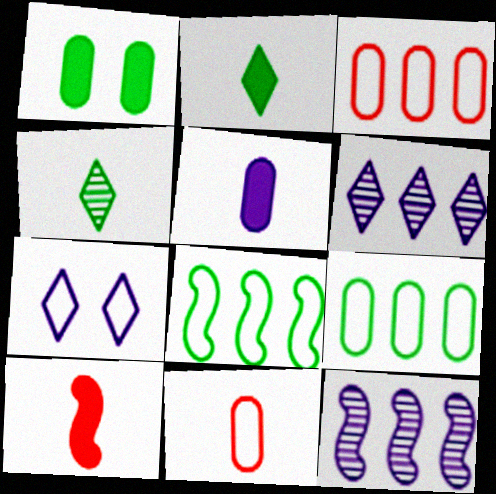[[1, 4, 8], 
[2, 5, 10], 
[5, 7, 12], 
[7, 8, 11]]